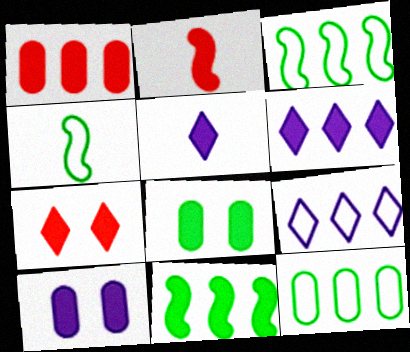[[1, 2, 7], 
[1, 6, 11], 
[2, 6, 8]]